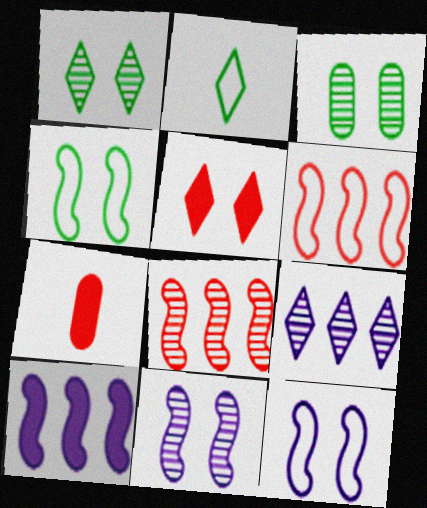[[2, 5, 9], 
[3, 5, 12], 
[4, 7, 9]]